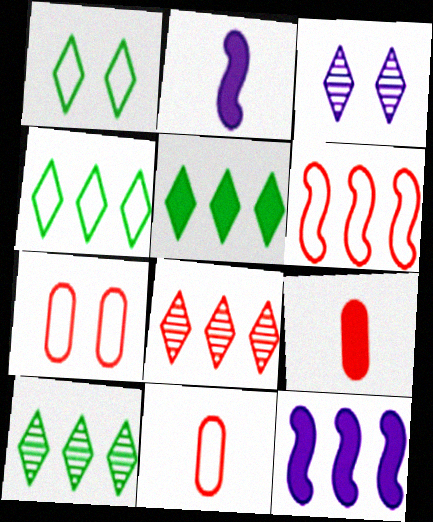[[2, 7, 10], 
[4, 5, 10]]